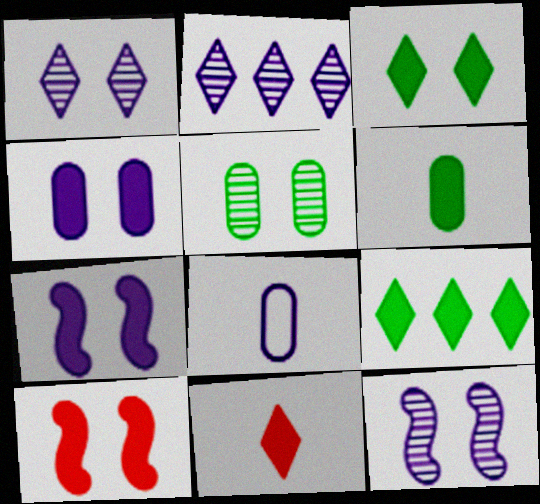[[2, 7, 8], 
[3, 4, 10]]